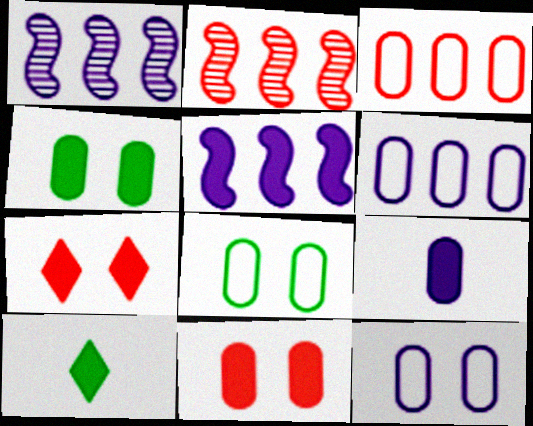[[2, 10, 12], 
[5, 10, 11]]